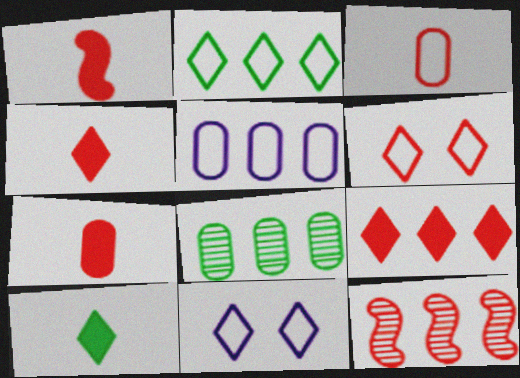[[1, 4, 7], 
[1, 8, 11], 
[6, 7, 12]]